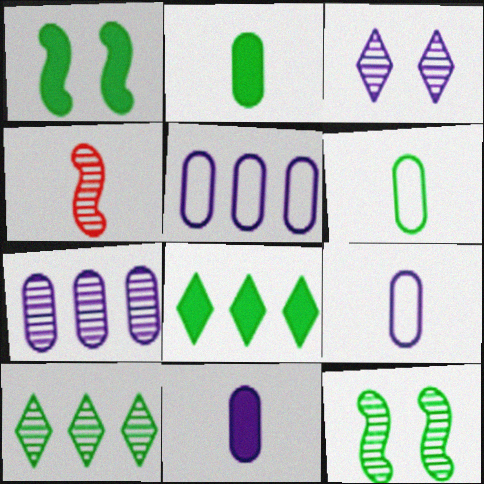[[1, 2, 8], 
[1, 6, 10], 
[6, 8, 12]]